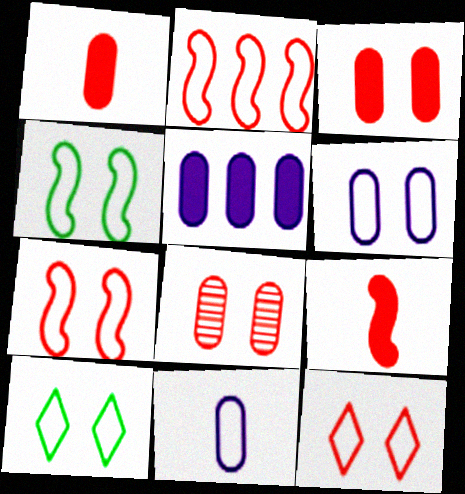[[2, 10, 11], 
[4, 6, 12], 
[6, 7, 10]]